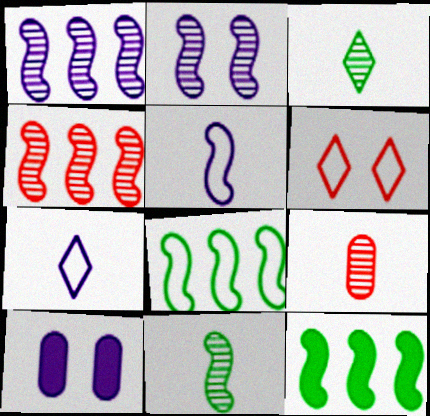[[1, 7, 10], 
[2, 4, 11]]